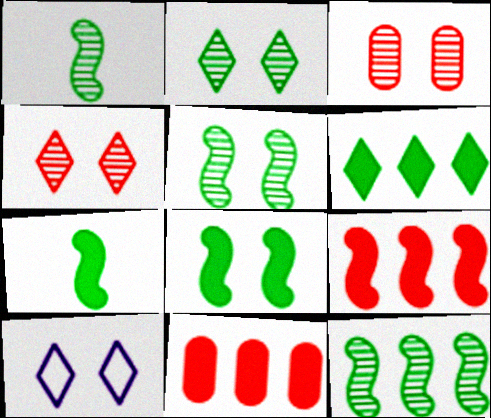[[1, 5, 12], 
[1, 10, 11], 
[3, 8, 10]]